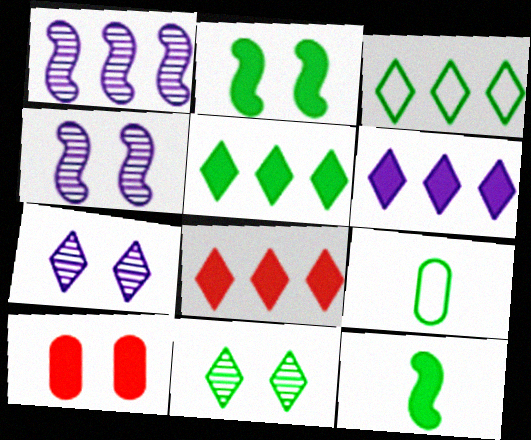[[4, 8, 9], 
[5, 6, 8], 
[6, 10, 12]]